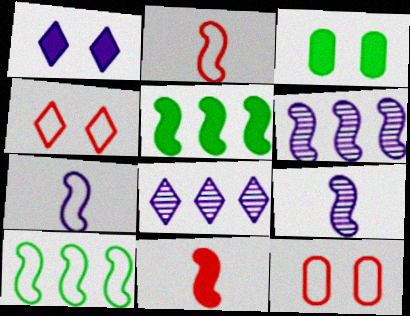[[2, 3, 8]]